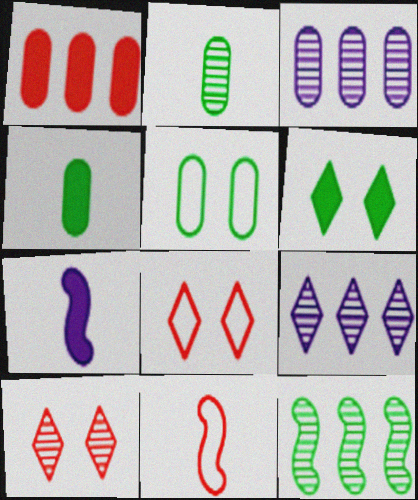[[1, 6, 7], 
[1, 10, 11], 
[3, 6, 11]]